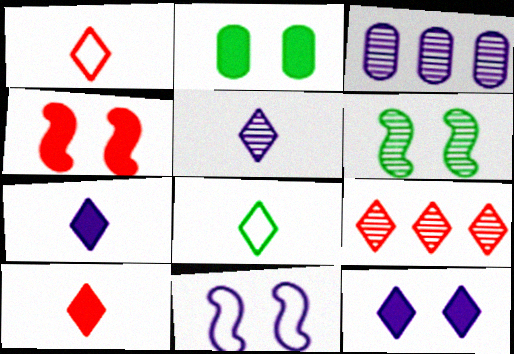[[2, 4, 12], 
[3, 4, 8], 
[3, 7, 11], 
[4, 6, 11], 
[5, 8, 10], 
[8, 9, 12]]